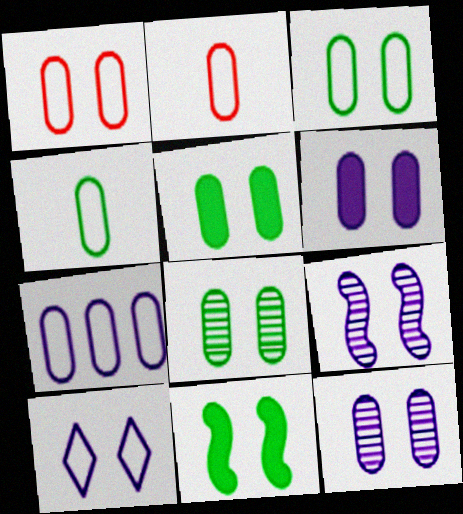[[1, 4, 7], 
[1, 5, 12], 
[1, 6, 8], 
[2, 3, 7], 
[3, 5, 8], 
[6, 9, 10]]